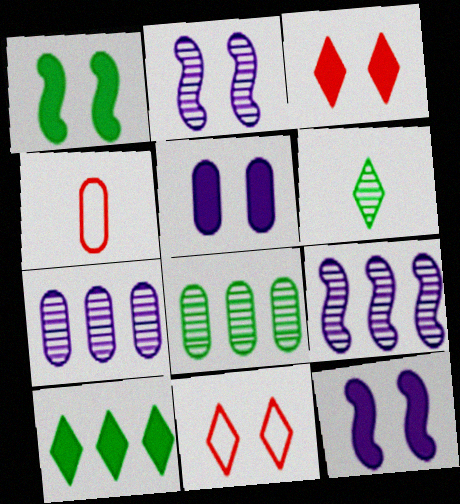[[1, 3, 5], 
[2, 4, 10], 
[4, 5, 8]]